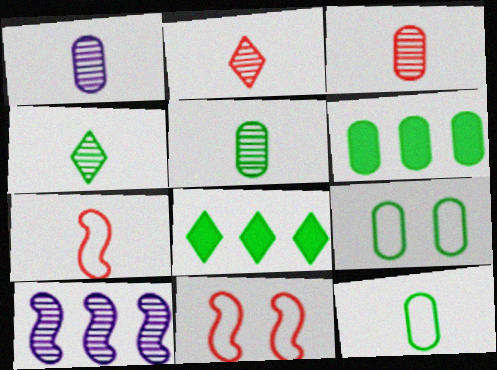[[1, 3, 5], 
[1, 8, 11], 
[5, 6, 9]]